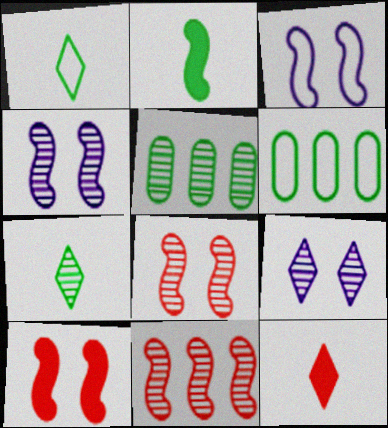[[2, 3, 11], 
[3, 5, 12], 
[4, 6, 12]]